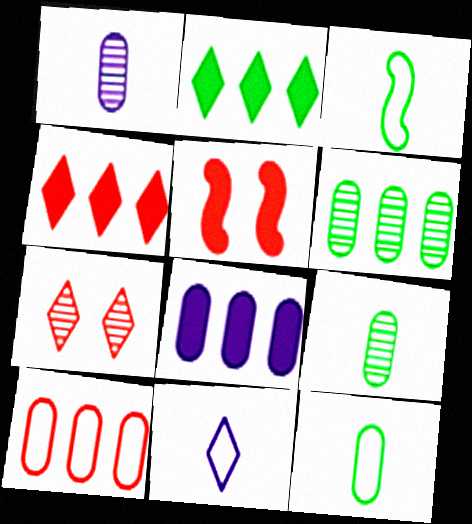[[2, 7, 11], 
[3, 7, 8], 
[5, 6, 11], 
[6, 8, 10]]